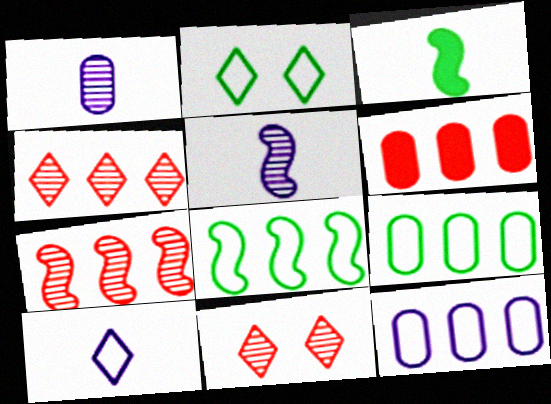[[2, 5, 6], 
[3, 11, 12]]